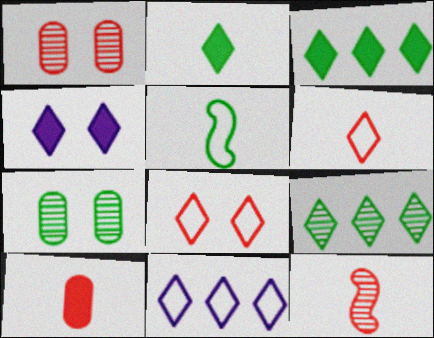[[3, 5, 7], 
[4, 6, 9], 
[6, 10, 12]]